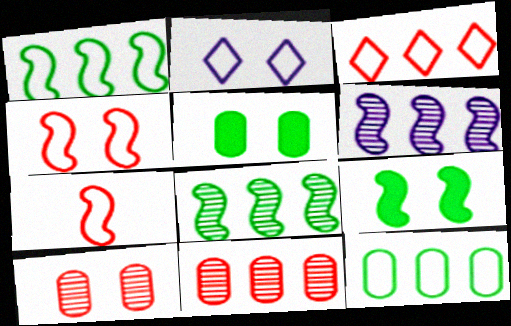[[2, 7, 12], 
[2, 9, 10], 
[6, 7, 9]]